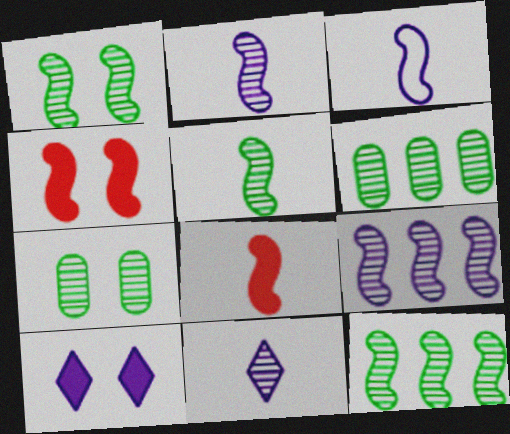[[1, 5, 12], 
[3, 4, 12], 
[3, 5, 8]]